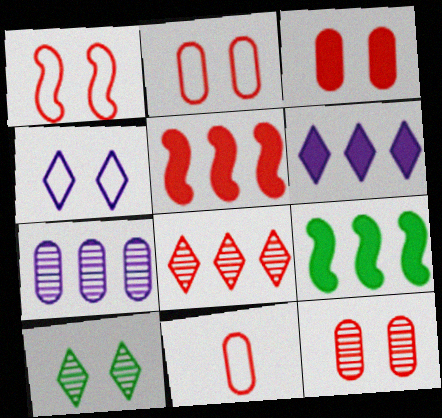[[2, 3, 12]]